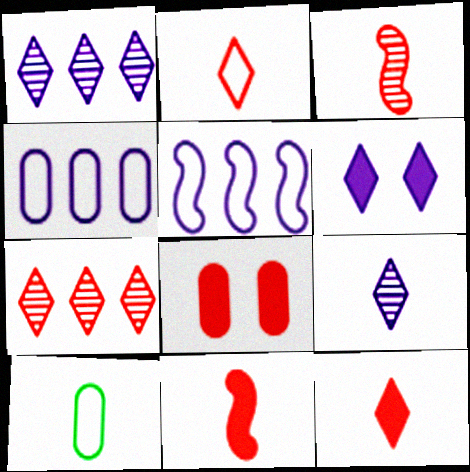[[9, 10, 11]]